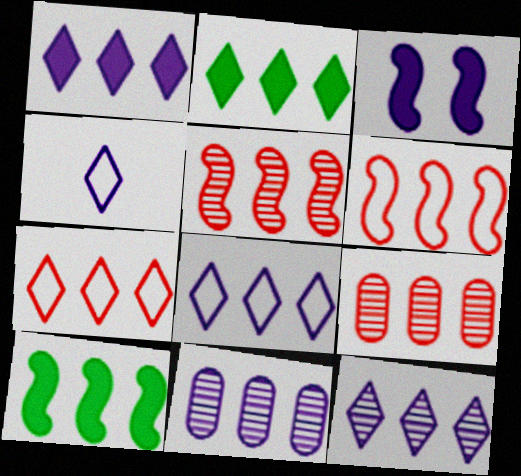[[1, 8, 12], 
[2, 6, 11], 
[2, 7, 12], 
[3, 4, 11], 
[7, 10, 11], 
[8, 9, 10]]